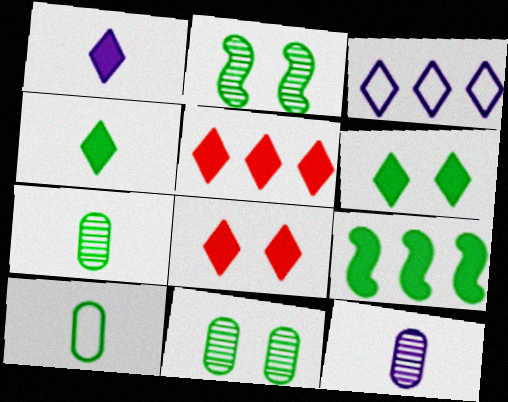[[1, 5, 6]]